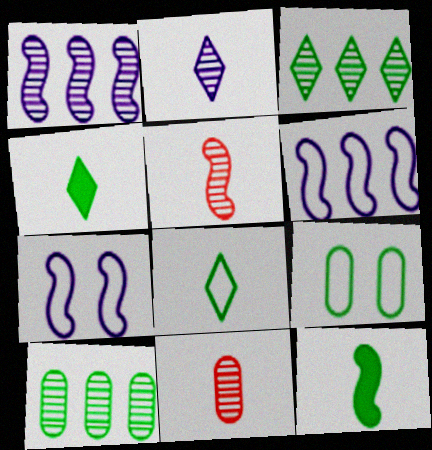[[3, 9, 12]]